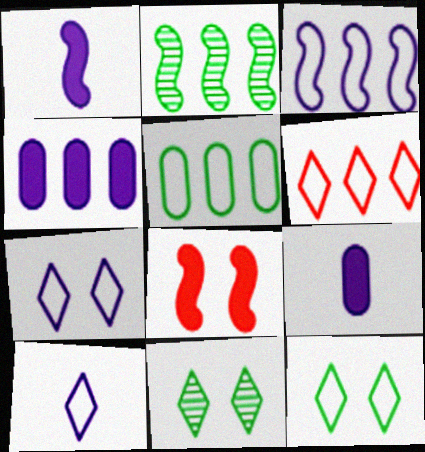[[2, 4, 6], 
[3, 5, 6], 
[6, 10, 12]]